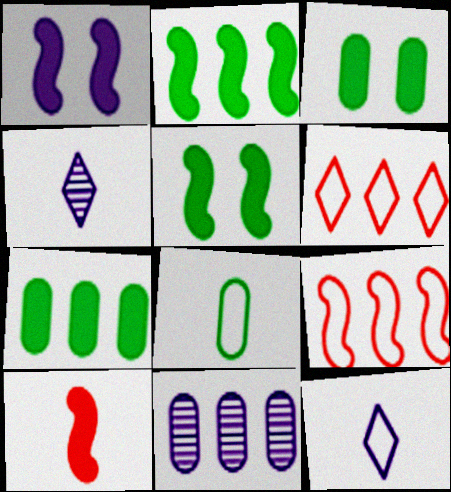[[1, 2, 10], 
[1, 11, 12], 
[2, 6, 11], 
[3, 4, 9], 
[4, 8, 10]]